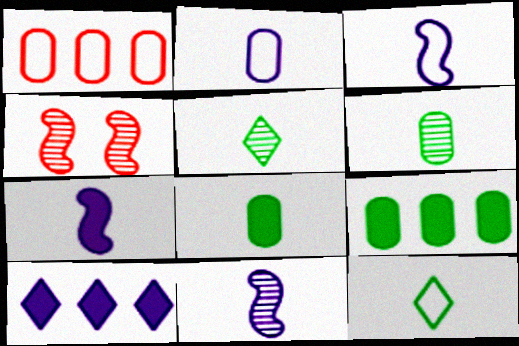[[3, 7, 11]]